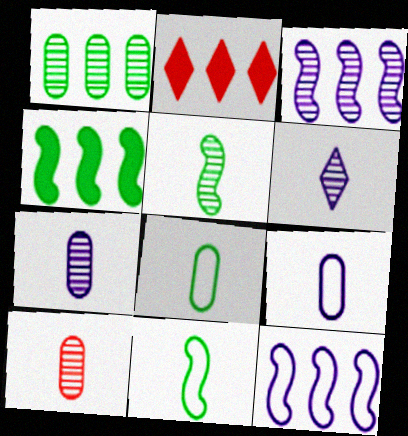[[1, 2, 12], 
[5, 6, 10]]